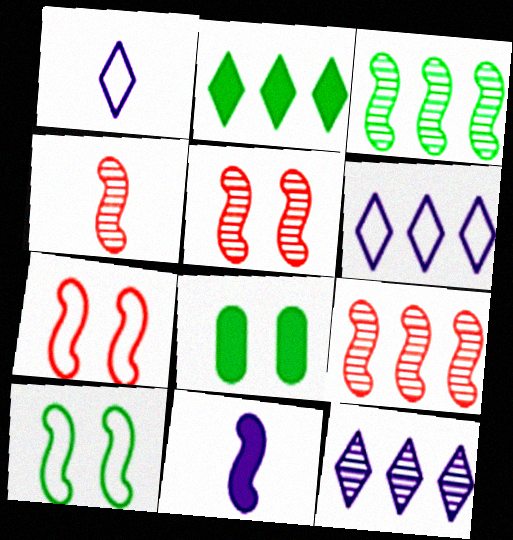[[1, 8, 9], 
[3, 7, 11], 
[4, 5, 9], 
[4, 6, 8], 
[9, 10, 11]]